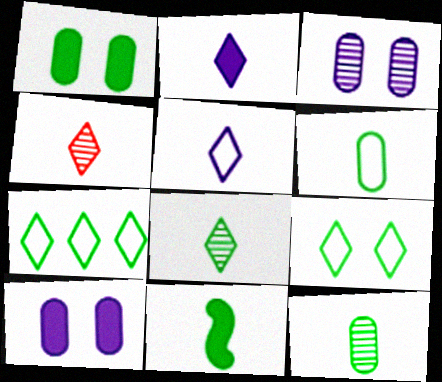[[6, 8, 11]]